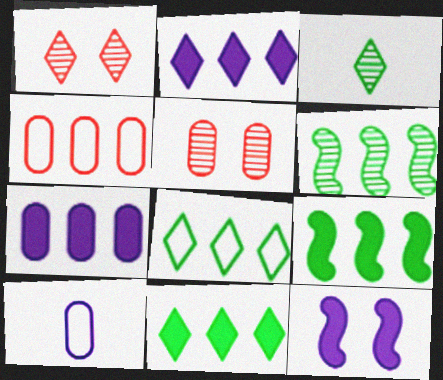[[1, 9, 10], 
[2, 4, 6], 
[3, 4, 12]]